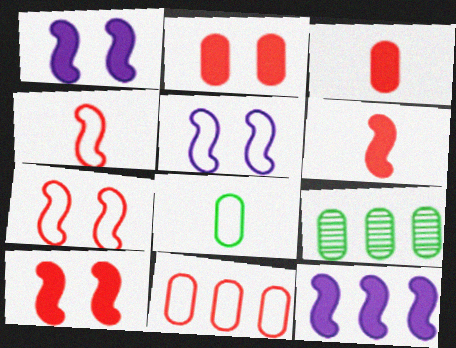[]